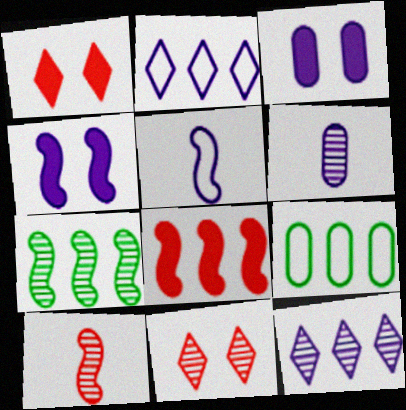[[2, 4, 6], 
[3, 5, 12], 
[6, 7, 11], 
[8, 9, 12]]